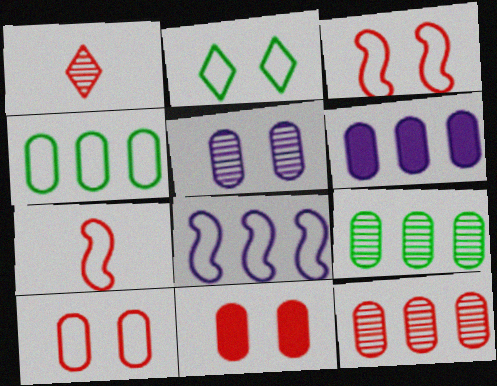[[4, 6, 12]]